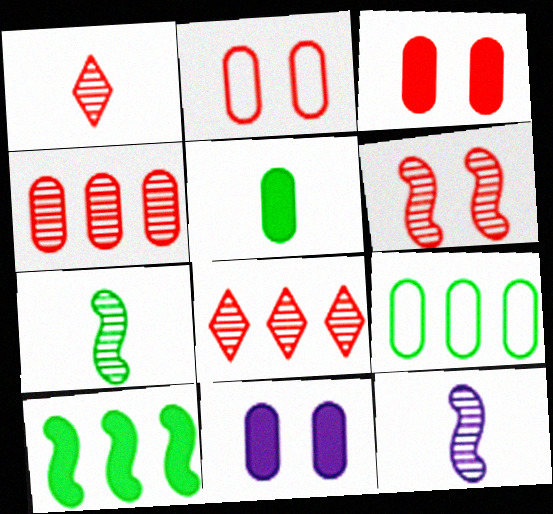[[1, 4, 6]]